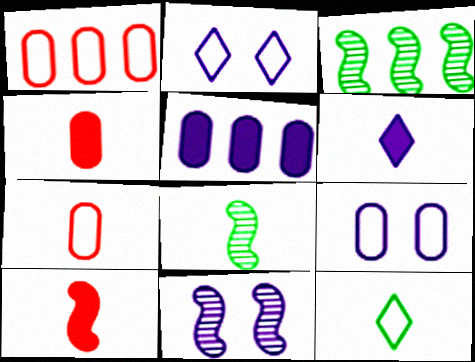[[2, 3, 4], 
[6, 7, 8]]